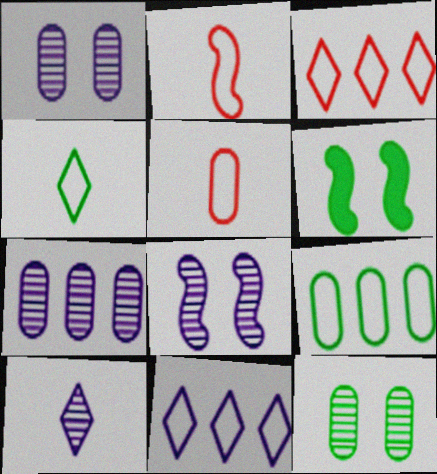[[7, 8, 10]]